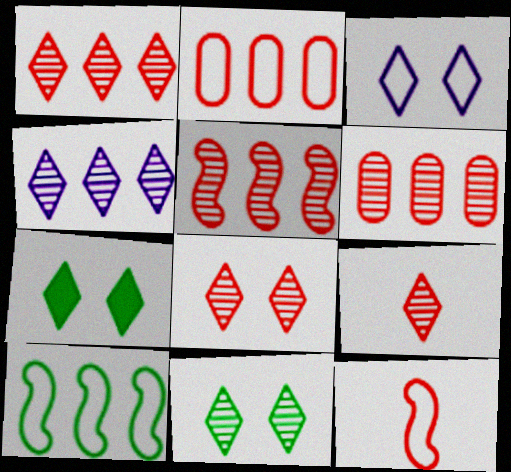[[1, 5, 6], 
[1, 8, 9], 
[3, 7, 8], 
[4, 9, 11]]